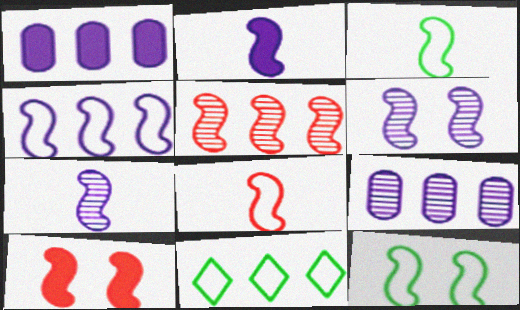[[1, 5, 11], 
[2, 4, 6], 
[2, 5, 12], 
[4, 8, 12], 
[5, 8, 10], 
[6, 10, 12]]